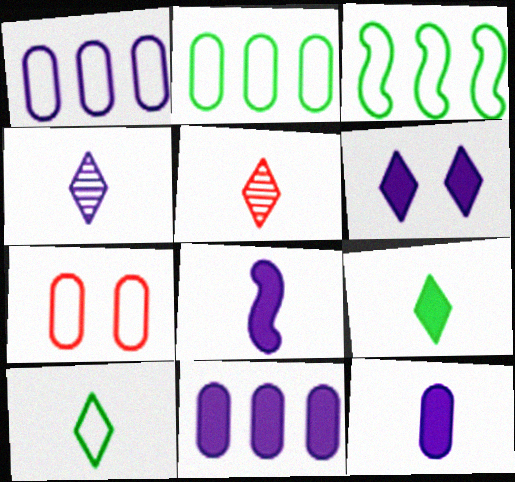[[6, 8, 11]]